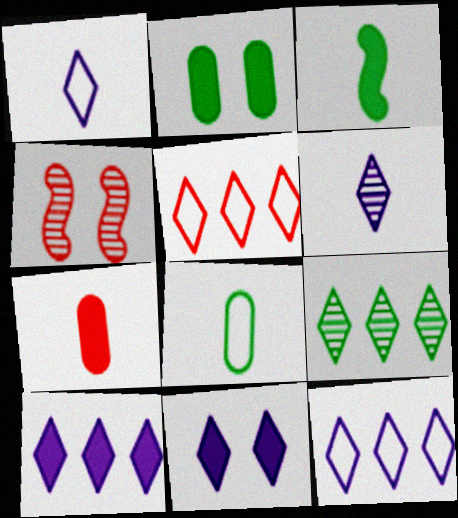[[4, 5, 7], 
[4, 8, 10], 
[5, 9, 10], 
[6, 11, 12]]